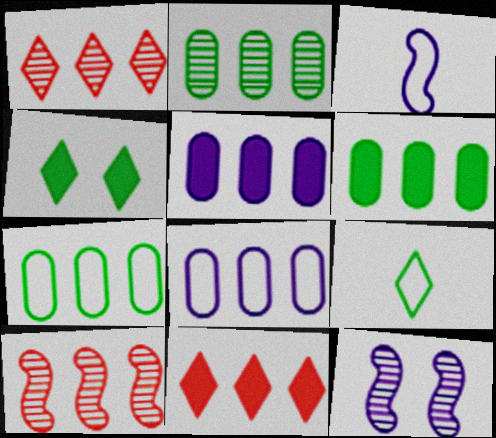[[2, 6, 7]]